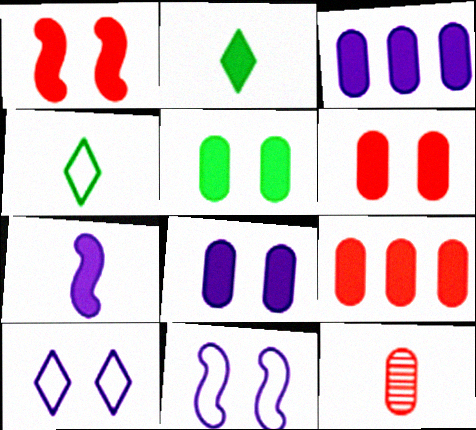[[1, 2, 3], 
[4, 7, 12], 
[5, 6, 8]]